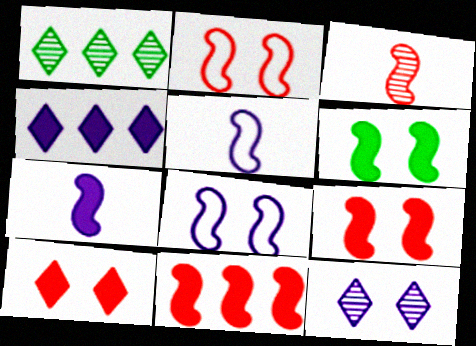[[2, 3, 11], 
[6, 7, 11]]